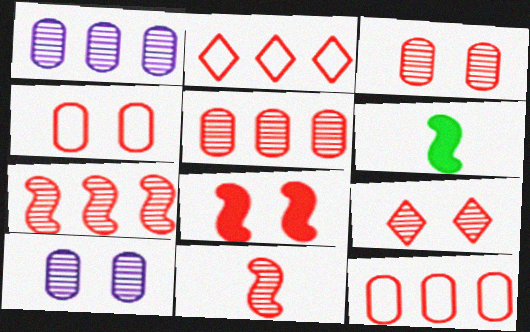[[2, 6, 10], 
[4, 8, 9], 
[5, 9, 11]]